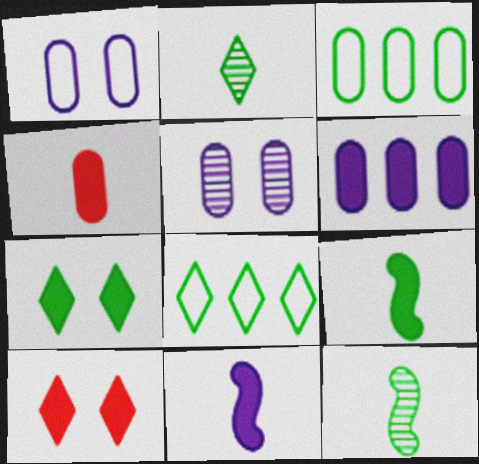[[2, 7, 8], 
[3, 4, 5], 
[3, 7, 12], 
[6, 9, 10]]